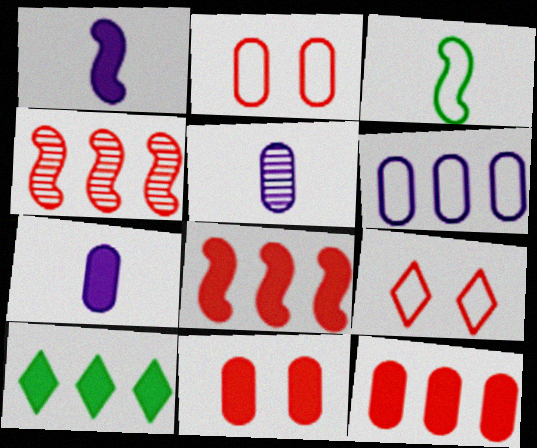[[1, 10, 11], 
[3, 6, 9], 
[4, 6, 10]]